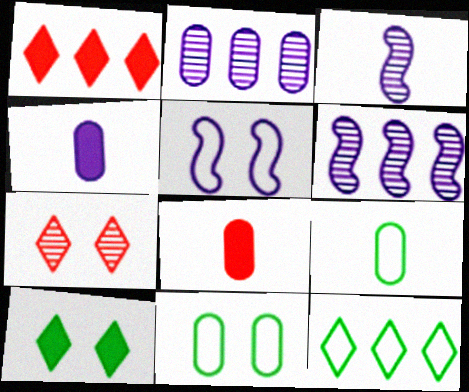[[1, 3, 11], 
[2, 8, 11]]